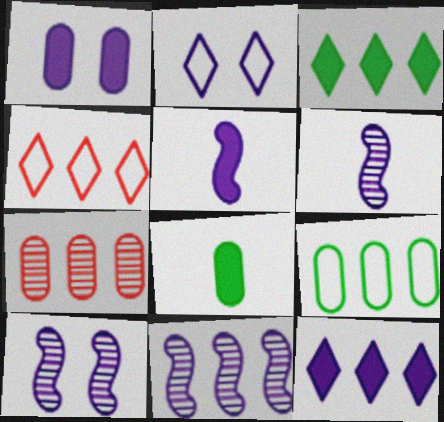[[1, 2, 10], 
[1, 5, 12], 
[4, 8, 10], 
[6, 10, 11]]